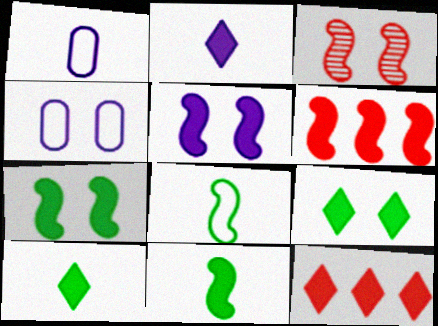[[2, 9, 12], 
[3, 4, 9], 
[5, 6, 11]]